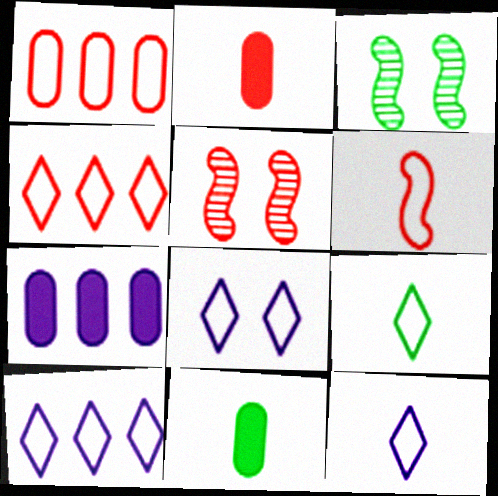[[2, 3, 10], 
[2, 4, 5], 
[4, 8, 9], 
[5, 7, 9], 
[5, 10, 11], 
[8, 10, 12]]